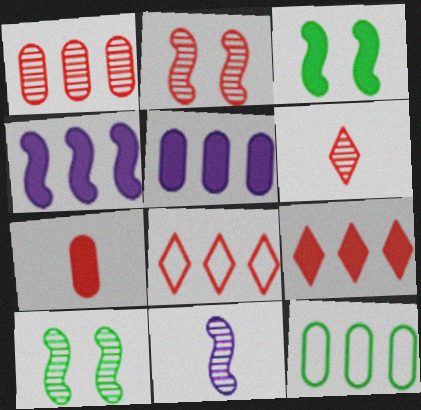[[1, 2, 6], 
[1, 5, 12], 
[2, 7, 8]]